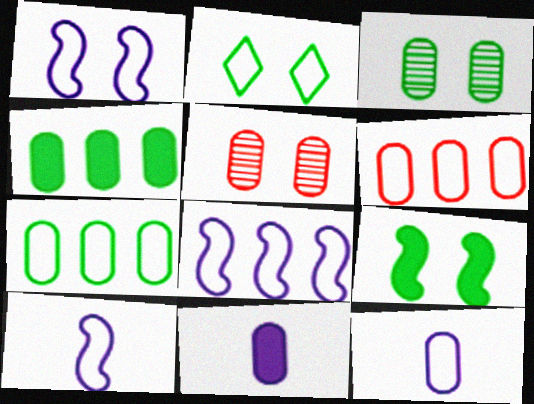[[1, 8, 10], 
[2, 3, 9], 
[2, 6, 10], 
[3, 6, 11], 
[4, 5, 12], 
[5, 7, 11]]